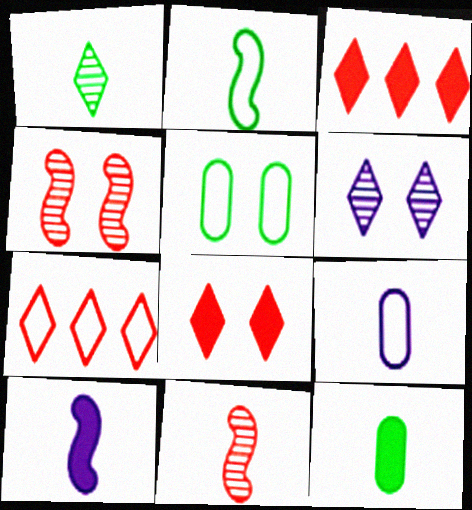[[1, 2, 12], 
[2, 10, 11]]